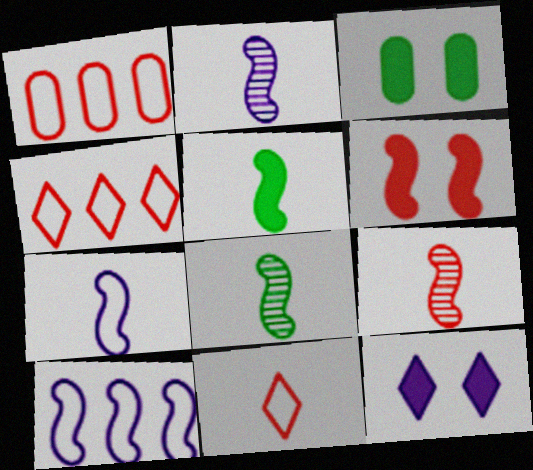[[1, 8, 12], 
[2, 3, 4], 
[2, 8, 9], 
[3, 6, 12], 
[5, 7, 9], 
[6, 8, 10]]